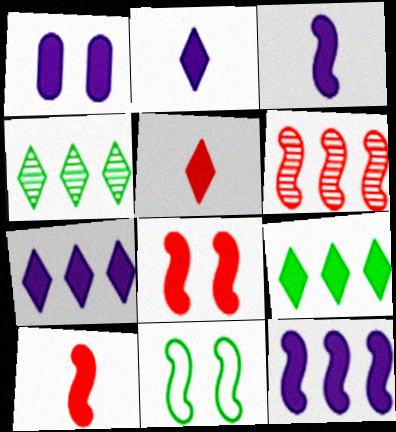[[1, 2, 12], 
[1, 3, 7], 
[1, 9, 10], 
[3, 6, 11]]